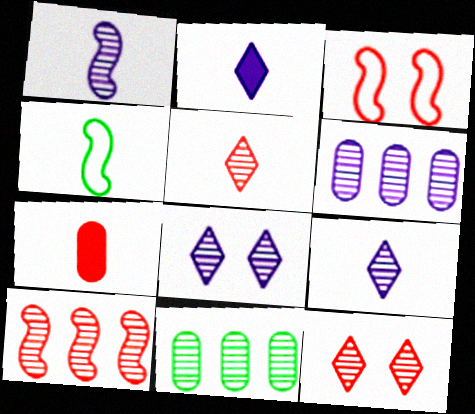[[1, 6, 8], 
[1, 11, 12], 
[2, 3, 11], 
[4, 7, 9]]